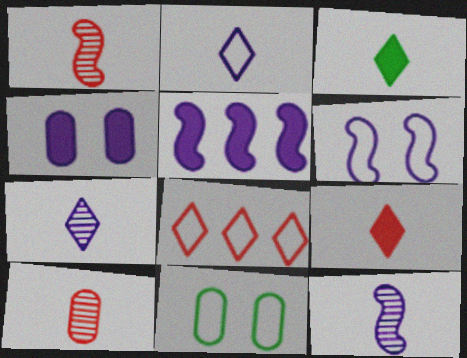[[5, 6, 12]]